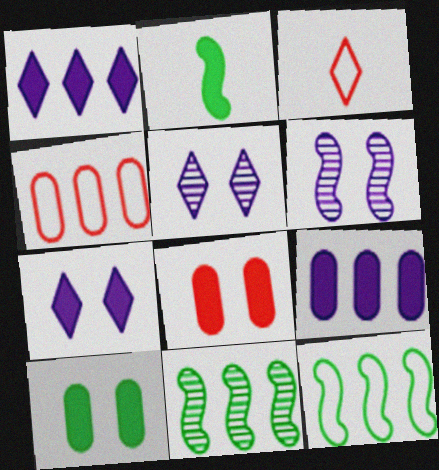[[1, 2, 8], 
[1, 4, 11], 
[2, 4, 5]]